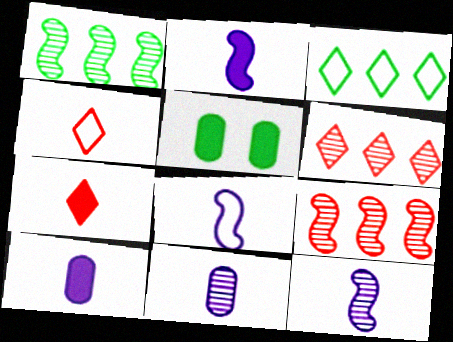[[2, 8, 12], 
[5, 6, 8]]